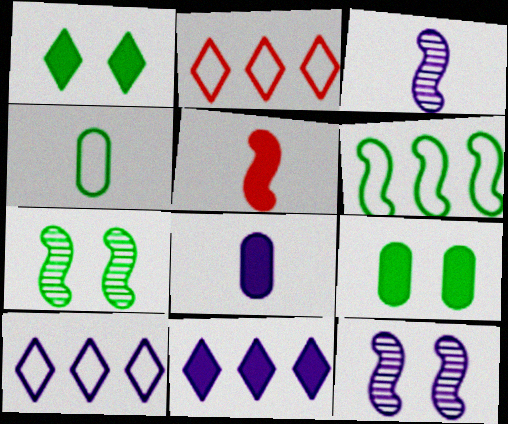[[2, 3, 9], 
[2, 7, 8], 
[5, 6, 12], 
[5, 9, 11], 
[8, 10, 12]]